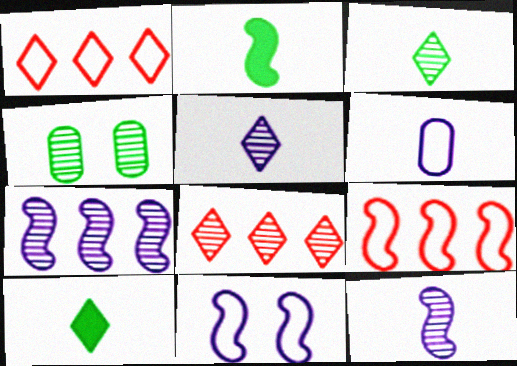[[4, 8, 12]]